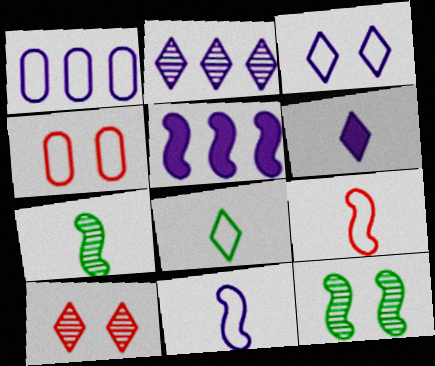[[1, 2, 5], 
[1, 3, 11], 
[2, 3, 6], 
[5, 9, 12]]